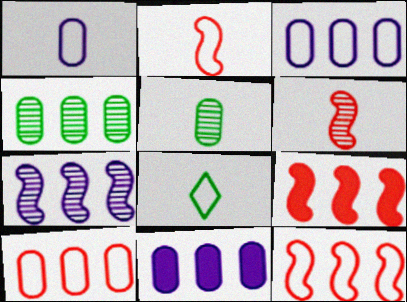[[1, 2, 8], 
[4, 10, 11]]